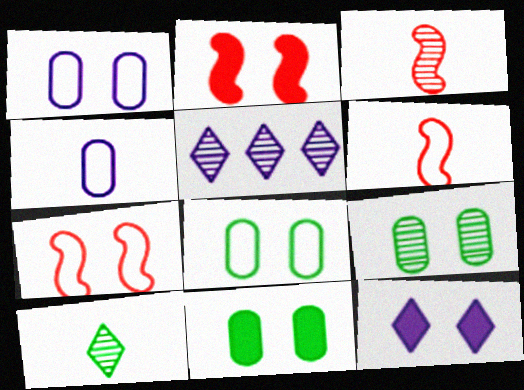[[2, 11, 12], 
[3, 5, 9], 
[5, 6, 11], 
[7, 9, 12], 
[8, 9, 11]]